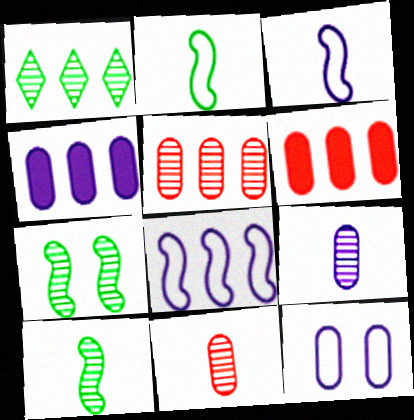[[1, 6, 8], 
[4, 9, 12]]